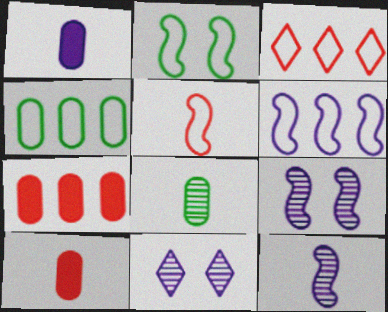[[1, 6, 11], 
[2, 5, 6], 
[3, 4, 6]]